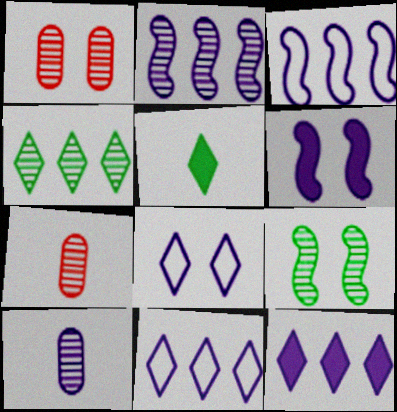[[1, 3, 5], 
[6, 10, 11]]